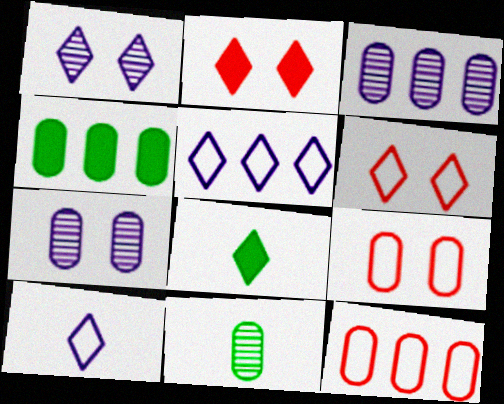[[3, 4, 12]]